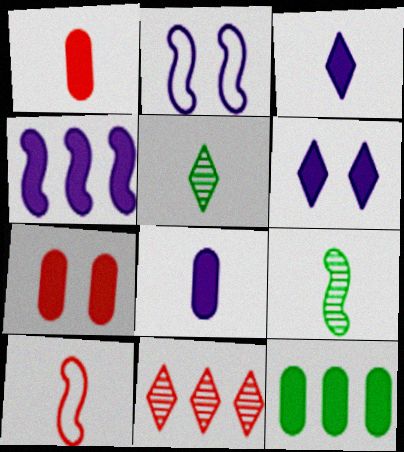[[4, 6, 8], 
[5, 8, 10], 
[7, 8, 12], 
[7, 10, 11]]